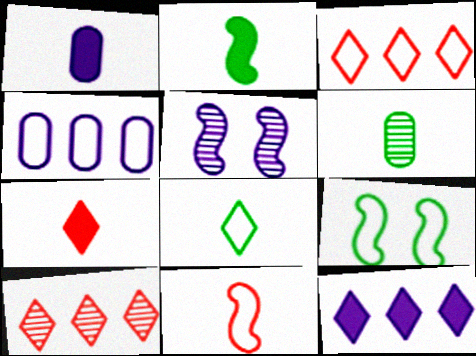[[1, 2, 7], 
[1, 9, 10], 
[2, 6, 8], 
[5, 6, 10]]